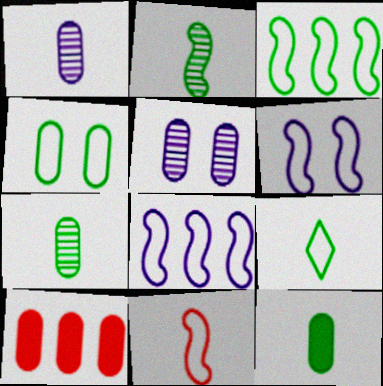[[1, 4, 10], 
[2, 9, 12], 
[3, 4, 9], 
[3, 6, 11]]